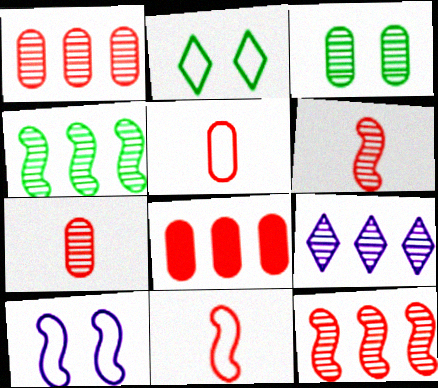[[1, 4, 9], 
[3, 6, 9]]